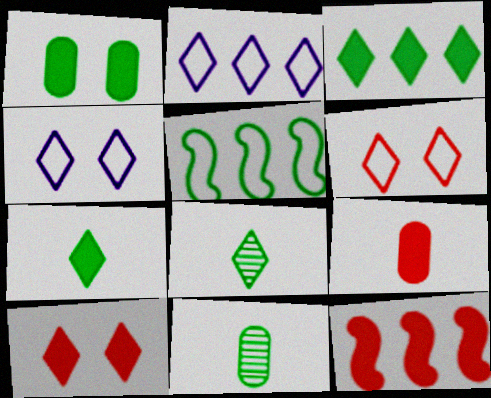[[1, 5, 8], 
[2, 8, 10], 
[4, 11, 12], 
[9, 10, 12]]